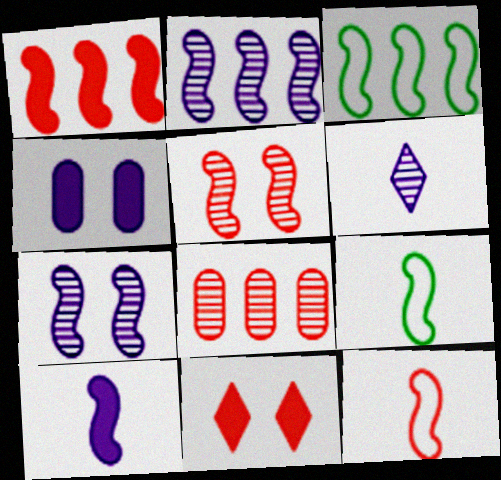[[1, 2, 3], 
[1, 5, 12], 
[1, 7, 9], 
[3, 5, 10], 
[8, 11, 12]]